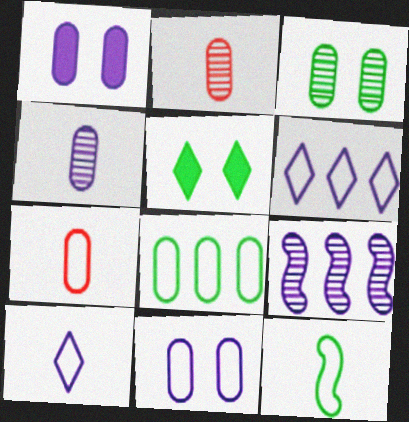[[1, 2, 8], 
[1, 9, 10], 
[5, 7, 9], 
[7, 8, 11], 
[7, 10, 12]]